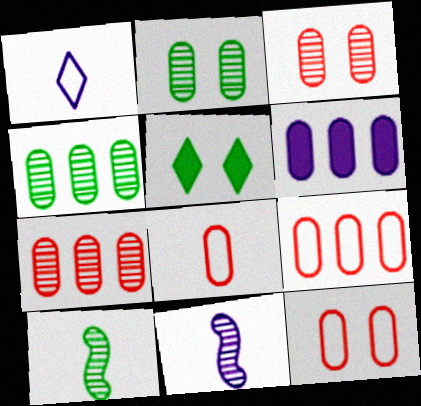[[2, 6, 8], 
[4, 6, 9], 
[5, 9, 11], 
[8, 9, 12]]